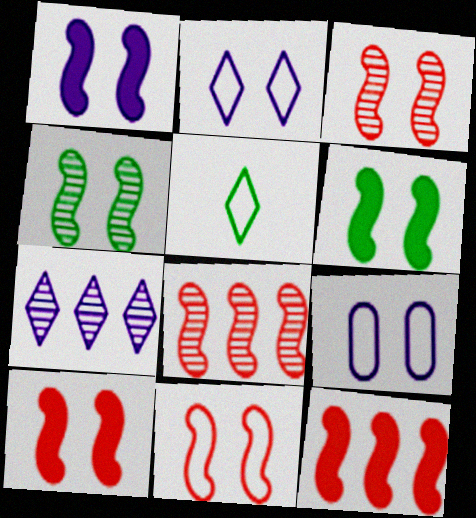[[1, 4, 11], 
[1, 6, 10], 
[3, 10, 11]]